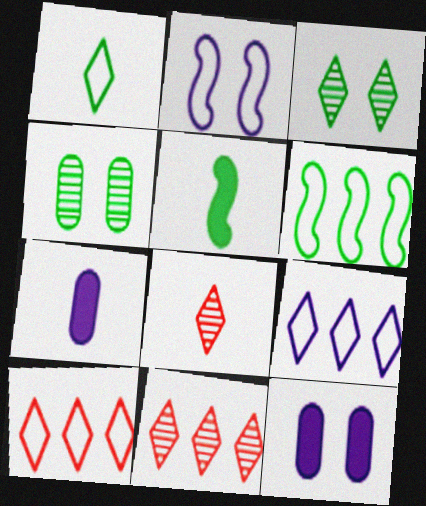[[6, 8, 12]]